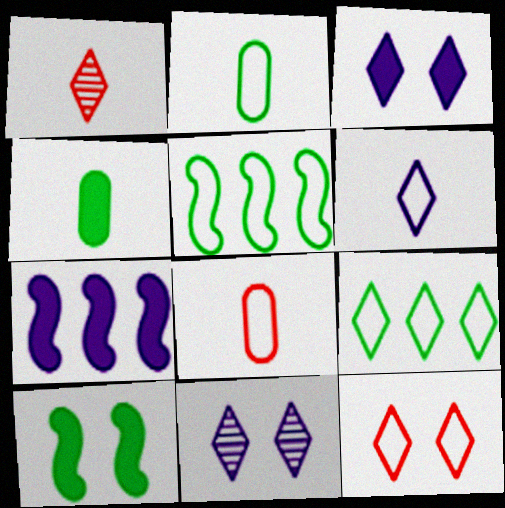[[1, 3, 9], 
[6, 9, 12]]